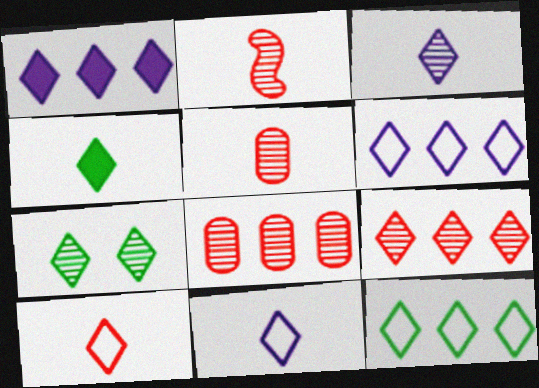[[1, 7, 10], 
[1, 9, 12], 
[3, 4, 10], 
[3, 7, 9], 
[4, 7, 12]]